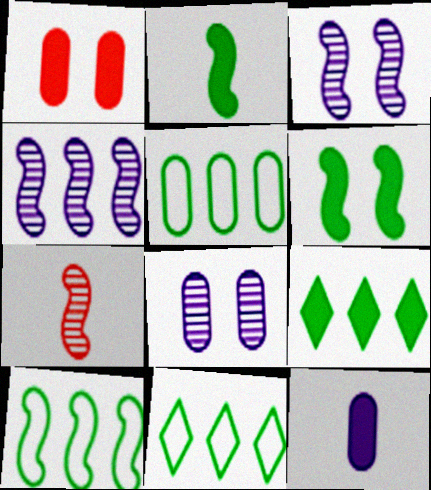[[5, 10, 11]]